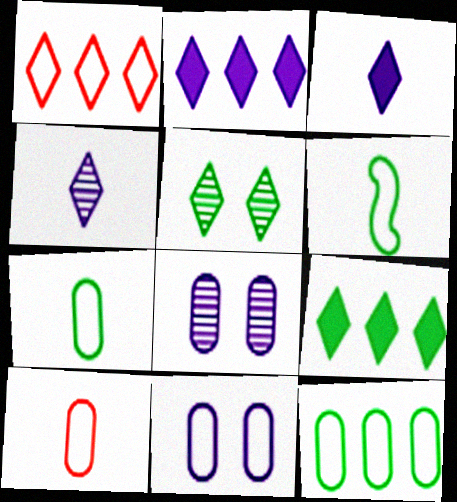[[1, 3, 5], 
[1, 6, 11], 
[10, 11, 12]]